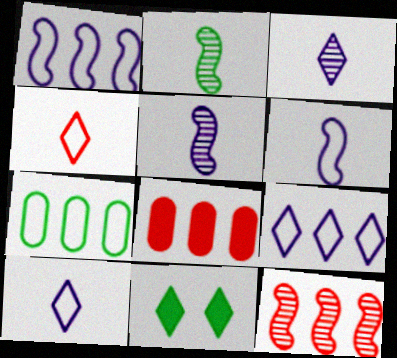[[2, 7, 11]]